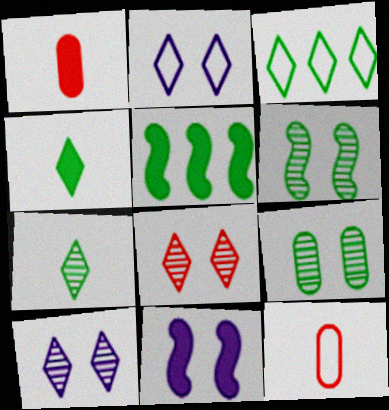[[5, 10, 12]]